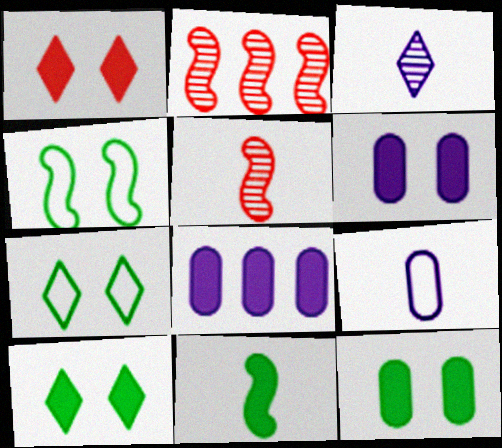[[1, 8, 11], 
[2, 9, 10], 
[5, 7, 8]]